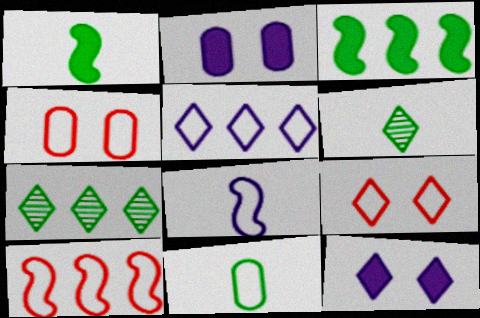[[1, 6, 11], 
[2, 6, 10]]